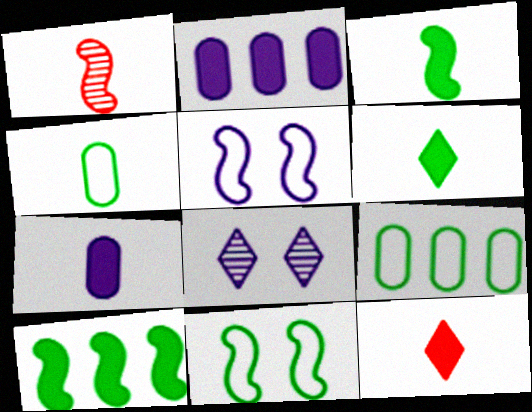[[1, 5, 10], 
[3, 7, 12]]